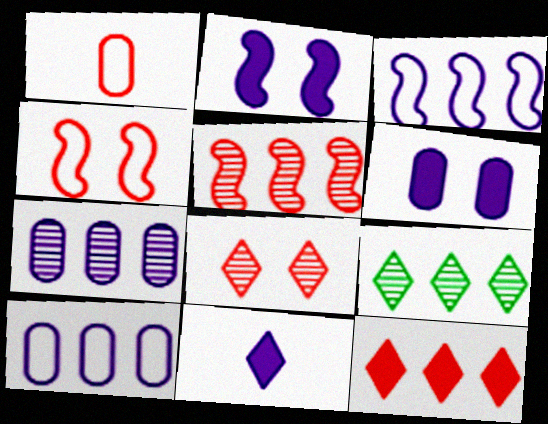[[1, 2, 9], 
[5, 7, 9]]